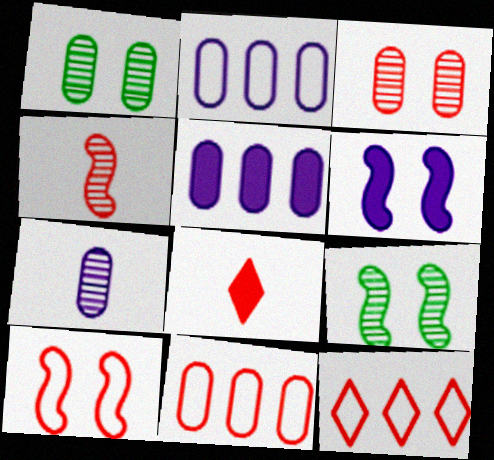[[2, 8, 9], 
[6, 9, 10]]